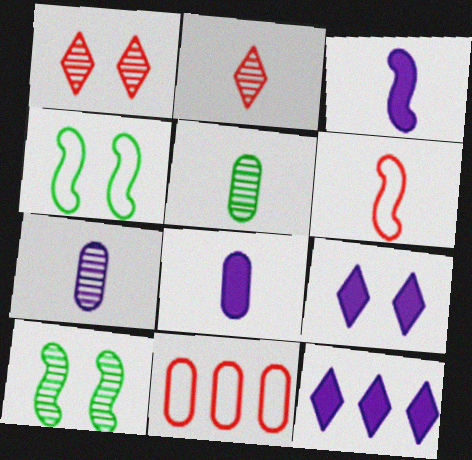[]